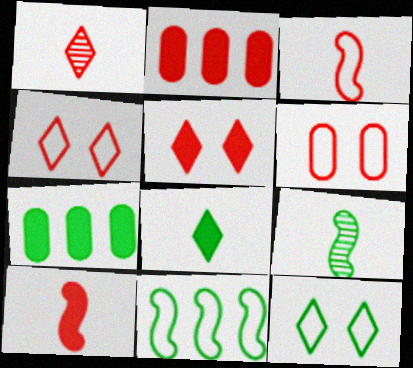[[2, 5, 10], 
[7, 9, 12]]